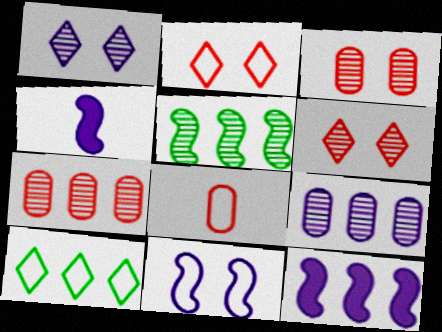[[3, 4, 10], 
[7, 10, 12], 
[8, 10, 11]]